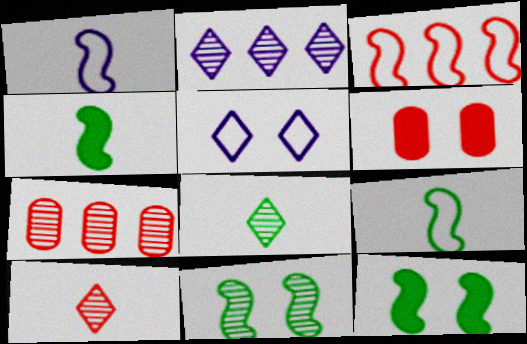[[2, 6, 9], 
[3, 6, 10], 
[4, 5, 7], 
[5, 6, 11]]